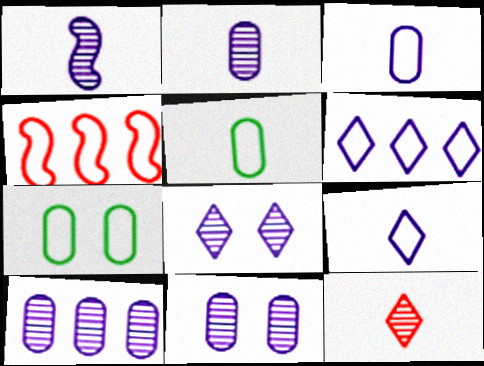[[1, 8, 10], 
[2, 10, 11], 
[4, 7, 9]]